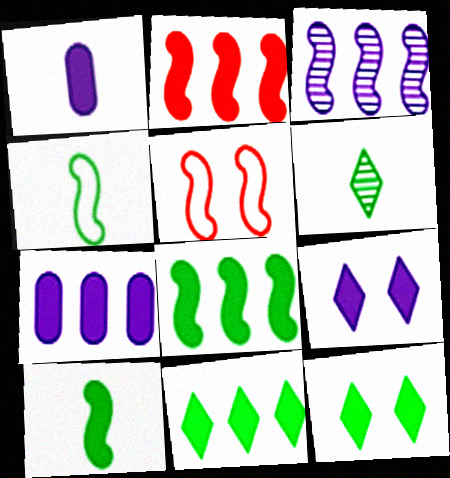[[1, 2, 12], 
[2, 7, 11], 
[3, 5, 10], 
[5, 6, 7]]